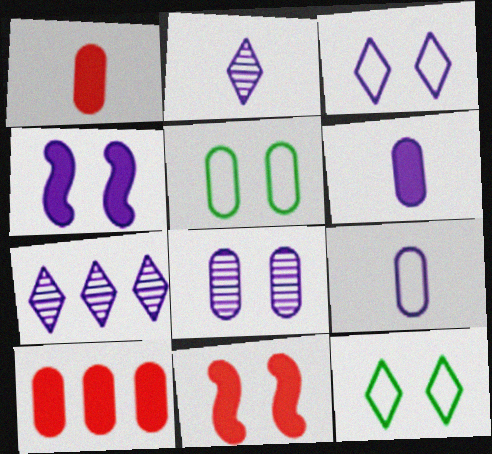[[3, 4, 8], 
[4, 7, 9], 
[8, 11, 12]]